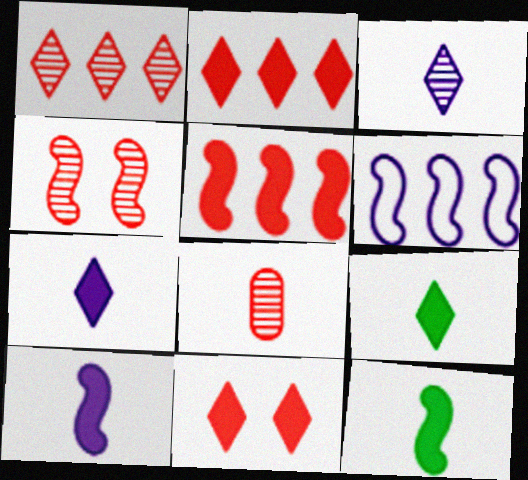[[1, 4, 8], 
[4, 6, 12]]